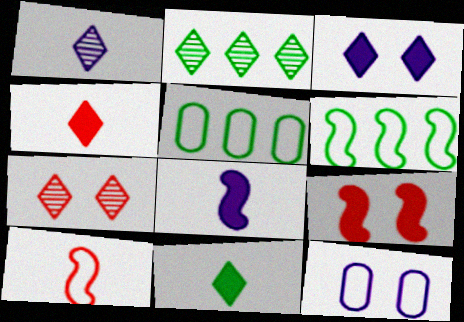[[1, 2, 7], 
[1, 5, 9], 
[5, 7, 8]]